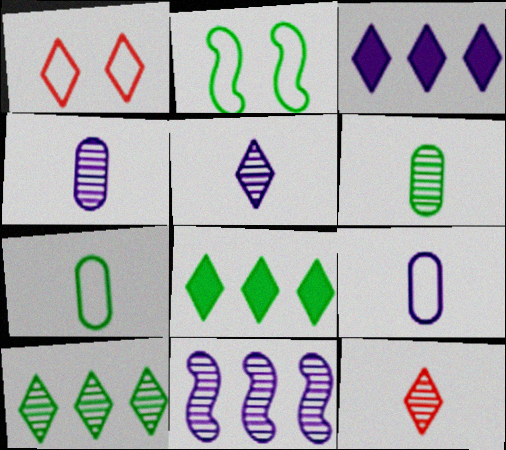[[1, 5, 8], 
[2, 6, 8]]